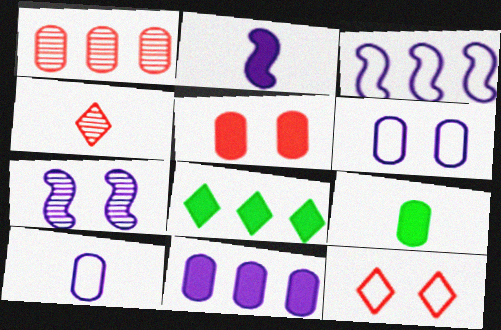[[1, 3, 8], 
[1, 6, 9], 
[2, 3, 7], 
[2, 5, 8], 
[5, 9, 11]]